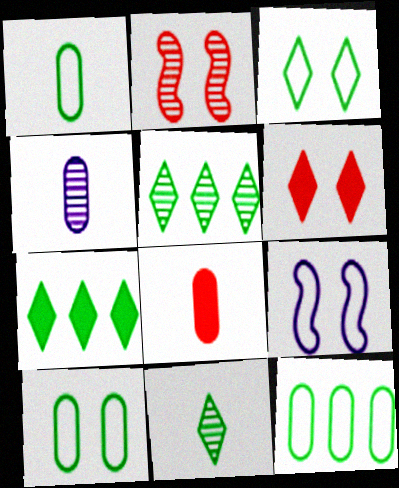[[1, 4, 8], 
[1, 10, 12], 
[2, 4, 5], 
[3, 7, 11], 
[5, 8, 9]]